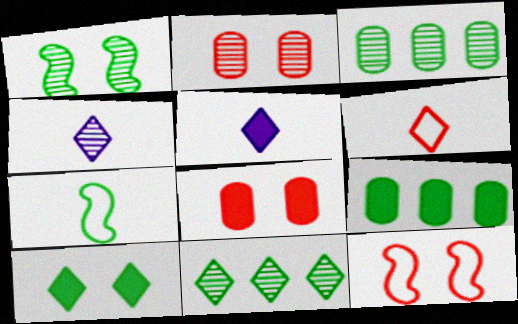[[3, 5, 12], 
[3, 7, 10], 
[4, 9, 12]]